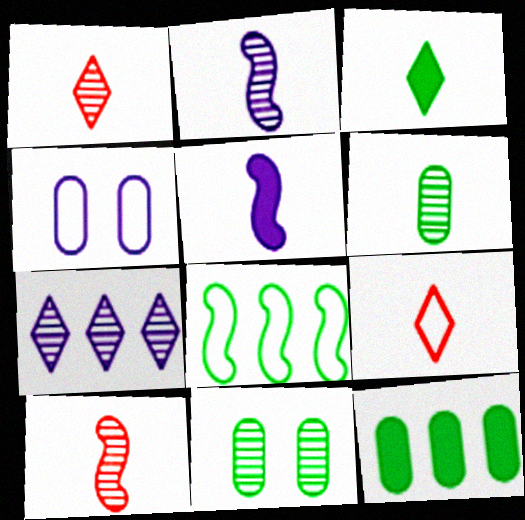[[1, 2, 6], 
[3, 8, 11], 
[4, 5, 7], 
[4, 8, 9], 
[5, 6, 9], 
[7, 10, 11]]